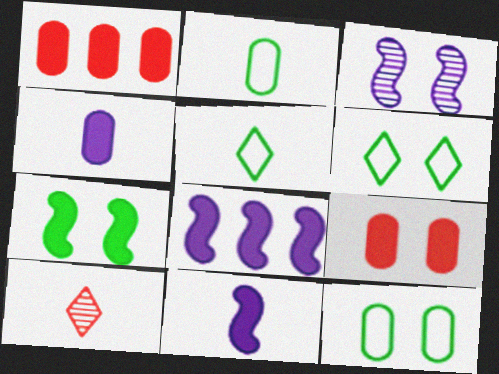[[1, 3, 5], 
[2, 10, 11], 
[3, 6, 9], 
[8, 10, 12]]